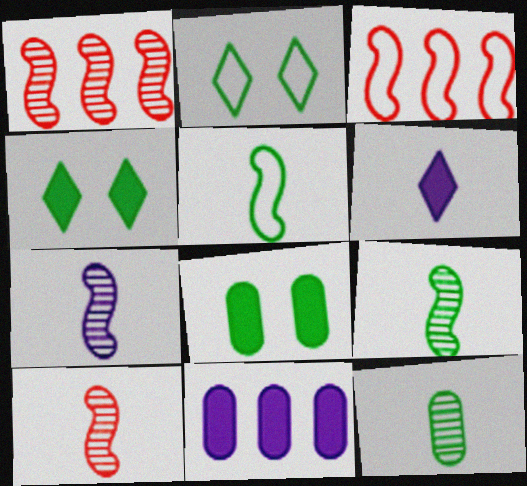[[2, 10, 11], 
[7, 9, 10]]